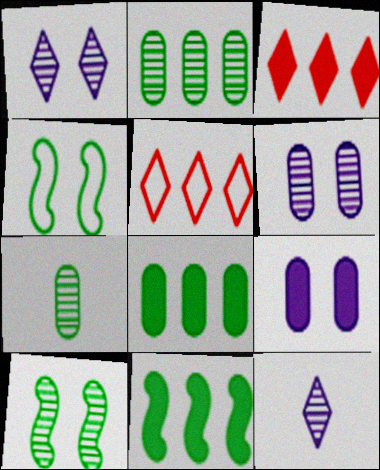[]